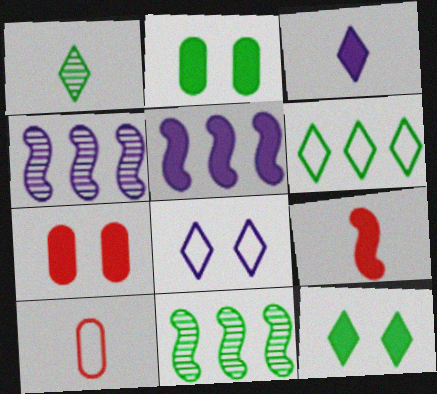[[1, 6, 12], 
[4, 10, 12]]